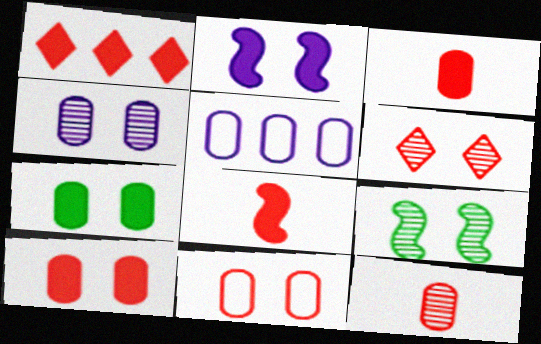[[1, 8, 10], 
[4, 6, 9], 
[4, 7, 11], 
[5, 7, 12]]